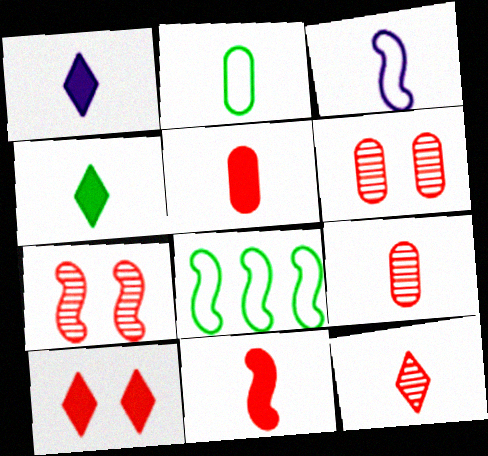[[1, 6, 8], 
[3, 4, 9]]